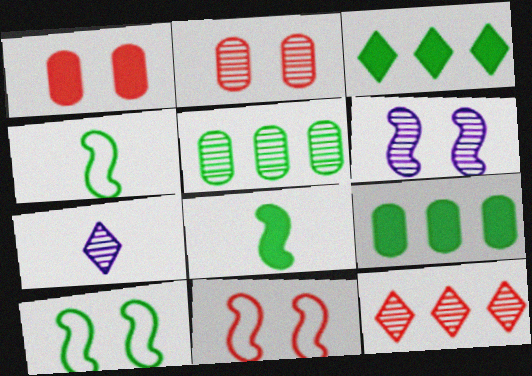[[7, 9, 11]]